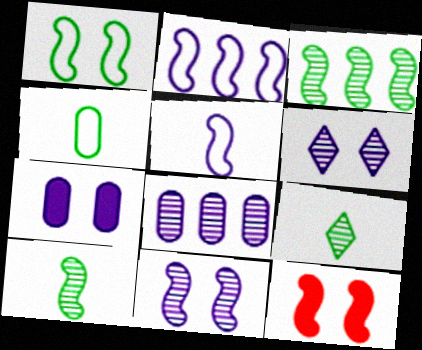[[1, 11, 12], 
[2, 10, 12], 
[3, 5, 12]]